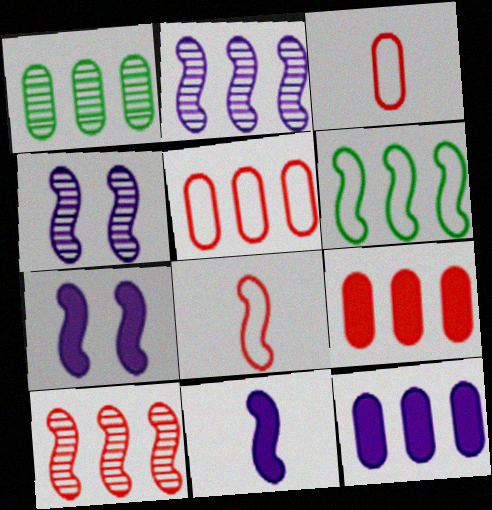[[1, 5, 12]]